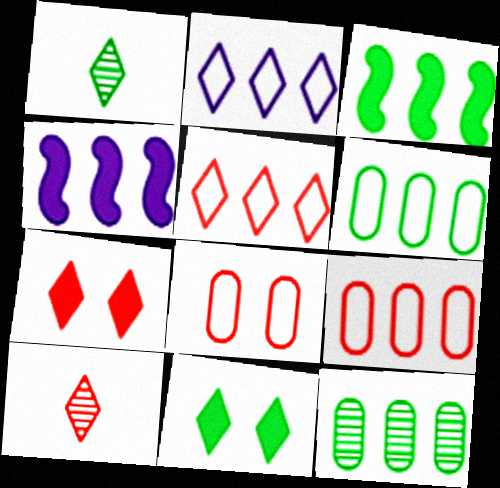[[1, 2, 7], 
[1, 4, 8], 
[2, 10, 11], 
[4, 5, 12], 
[5, 7, 10]]